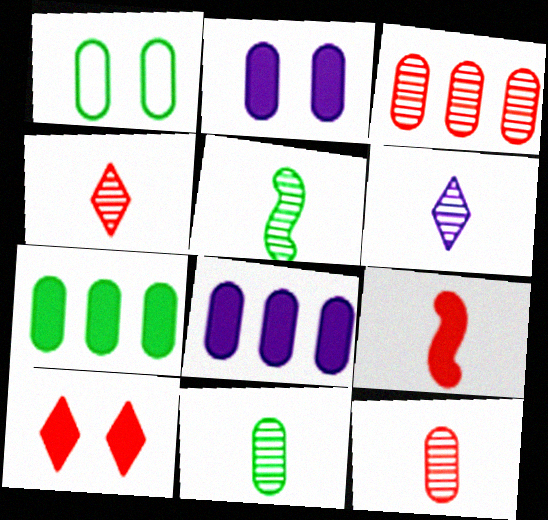[[1, 7, 11], 
[1, 8, 12], 
[5, 6, 12]]